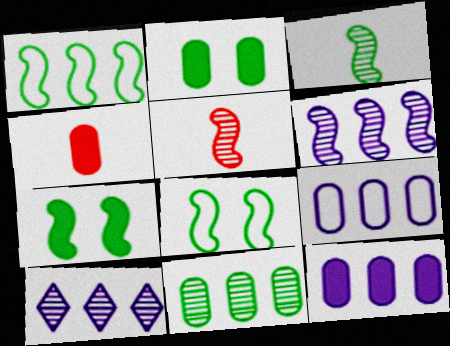[[1, 3, 7], 
[2, 4, 12], 
[4, 8, 10]]